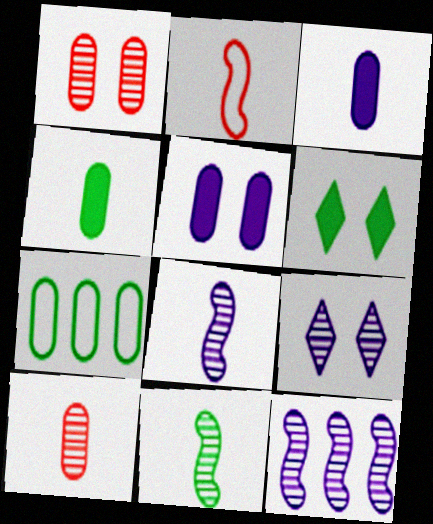[[1, 3, 7], 
[5, 7, 10], 
[6, 7, 11]]